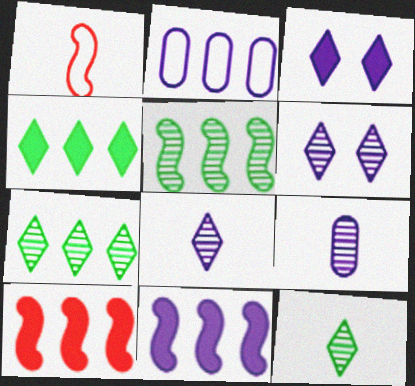[[2, 7, 10]]